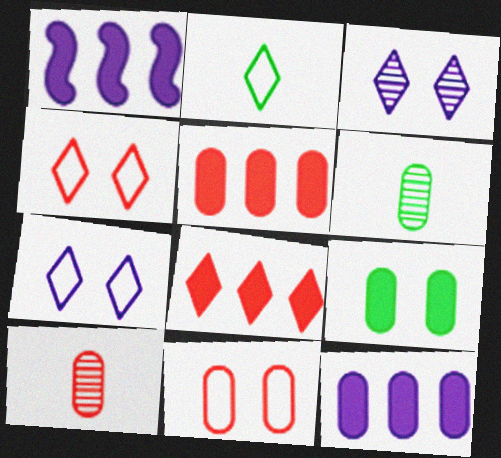[[1, 4, 6], 
[2, 3, 8], 
[5, 10, 11], 
[6, 11, 12]]